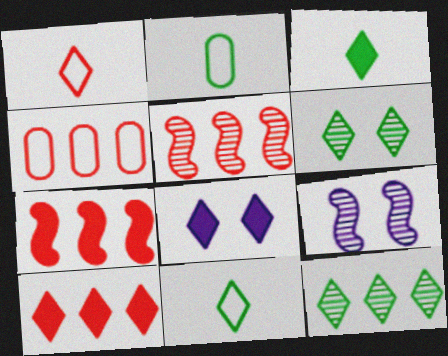[[1, 8, 12], 
[2, 5, 8], 
[2, 9, 10], 
[3, 4, 9], 
[3, 8, 10], 
[4, 5, 10]]